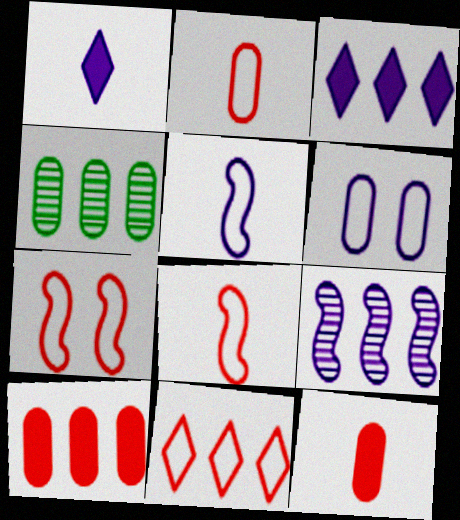[[1, 4, 7], 
[1, 6, 9], 
[2, 7, 11], 
[4, 6, 12]]